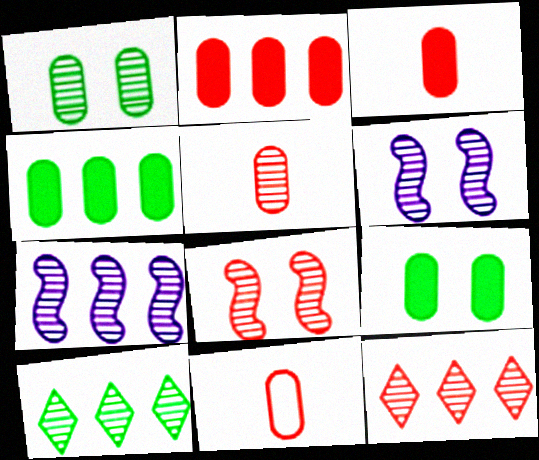[[3, 5, 11], 
[5, 6, 10], 
[5, 8, 12]]